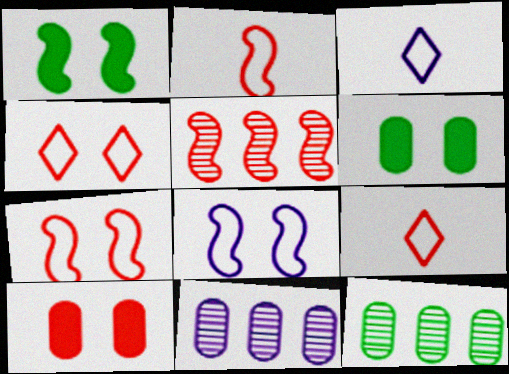[[1, 9, 11], 
[3, 5, 6], 
[5, 9, 10]]